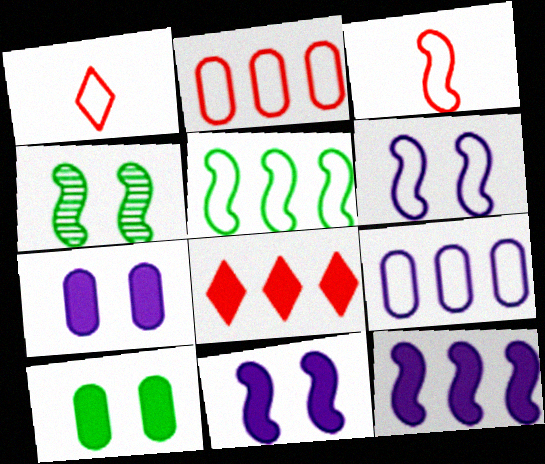[[3, 4, 12], 
[3, 5, 6]]